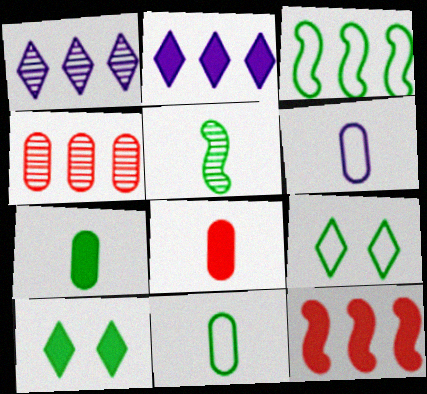[[2, 3, 4], 
[3, 9, 11]]